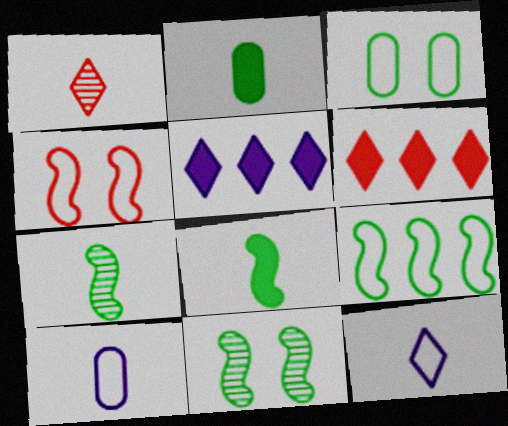[[1, 8, 10], 
[6, 10, 11], 
[8, 9, 11]]